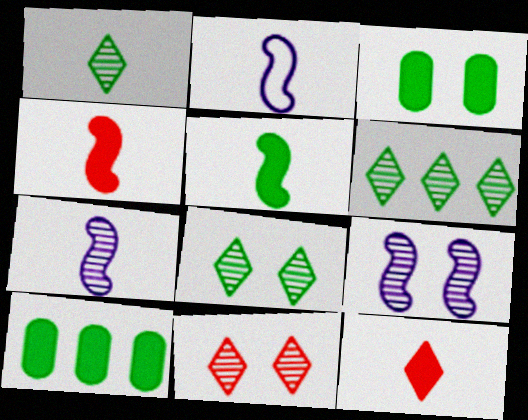[[1, 6, 8], 
[2, 10, 11]]